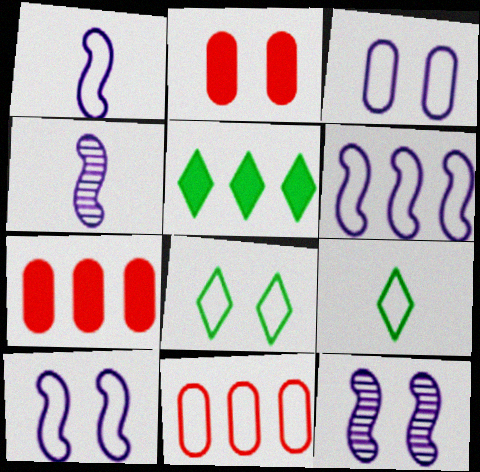[[1, 6, 10], 
[1, 8, 11], 
[2, 8, 12], 
[4, 7, 8], 
[7, 9, 12], 
[9, 10, 11]]